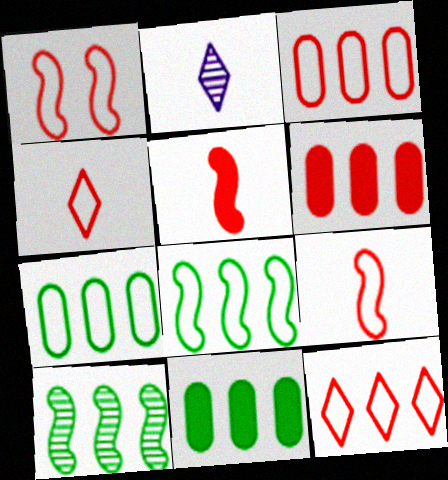[[1, 2, 11], 
[1, 3, 4]]